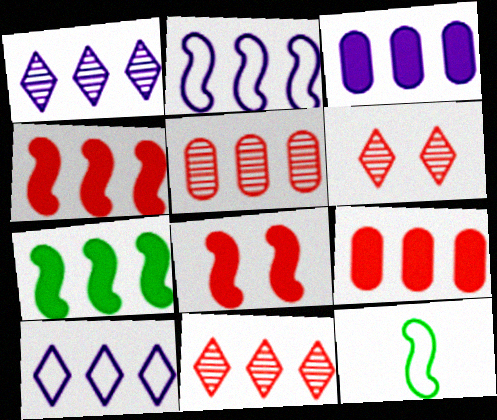[[1, 2, 3], 
[3, 6, 12], 
[5, 7, 10]]